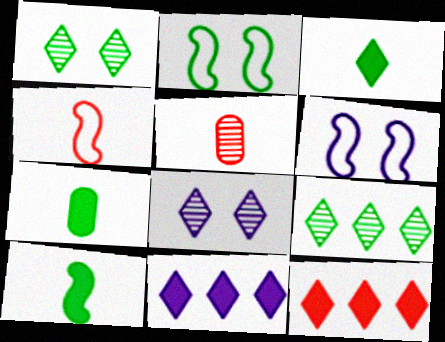[[2, 5, 11], 
[2, 7, 9], 
[3, 7, 10]]